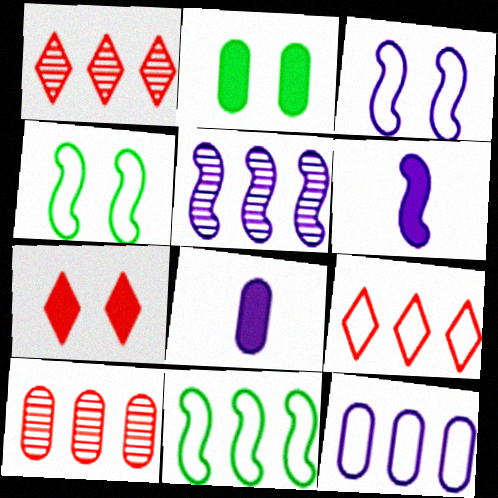[[1, 4, 8], 
[3, 5, 6], 
[9, 11, 12]]